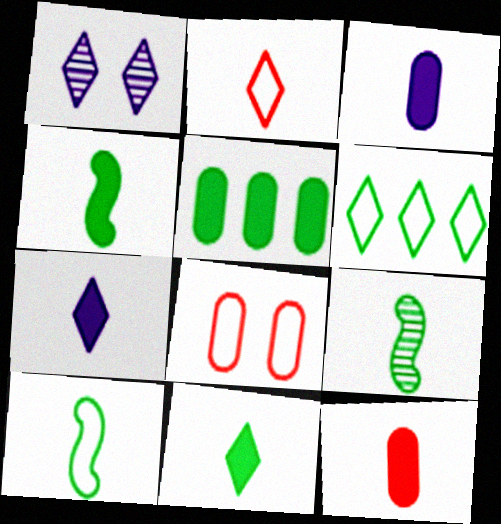[[2, 3, 9], 
[4, 7, 12], 
[4, 9, 10]]